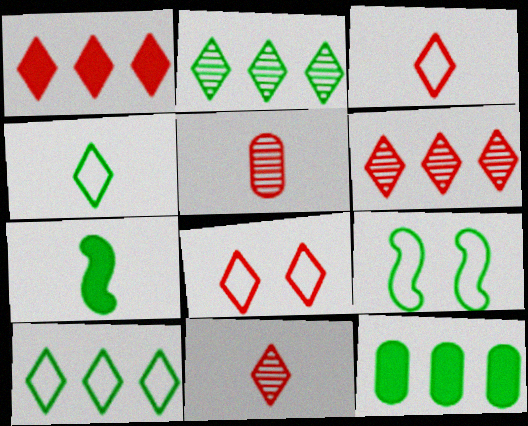[[1, 8, 11]]